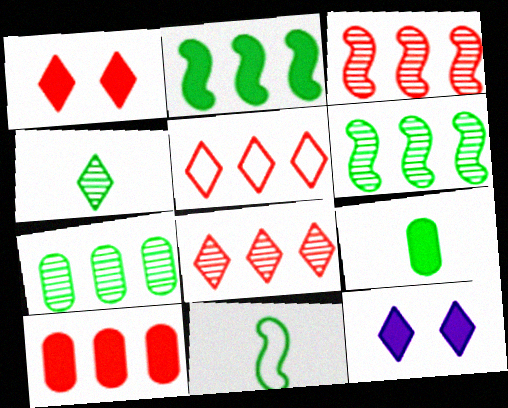[[3, 5, 10], 
[4, 5, 12], 
[4, 9, 11]]